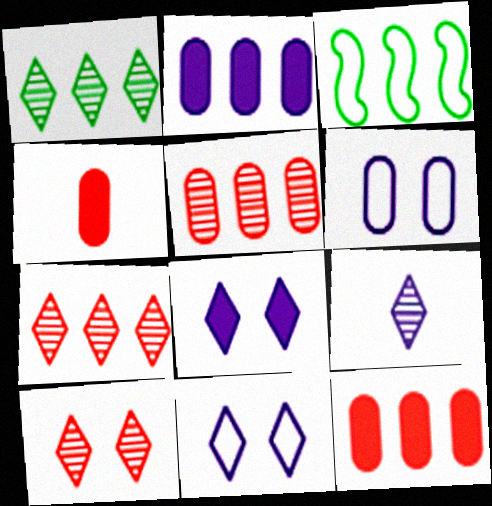[[1, 9, 10], 
[2, 3, 7]]